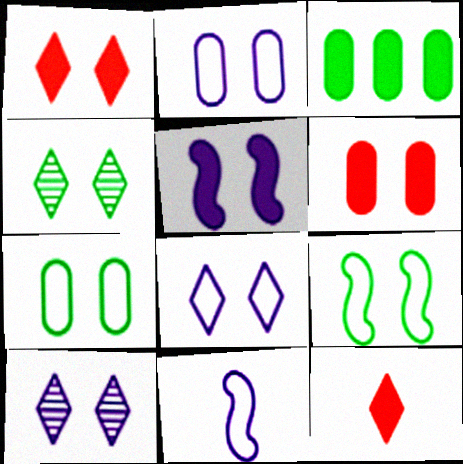[[1, 4, 8], 
[2, 5, 10], 
[3, 5, 12], 
[6, 9, 10]]